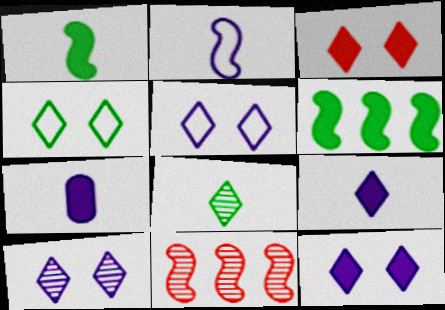[[3, 4, 10], 
[3, 6, 7], 
[4, 7, 11], 
[5, 10, 12]]